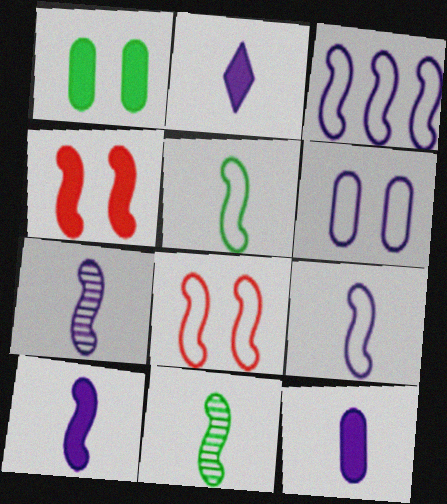[[2, 10, 12], 
[3, 4, 11], 
[3, 5, 8], 
[7, 9, 10]]